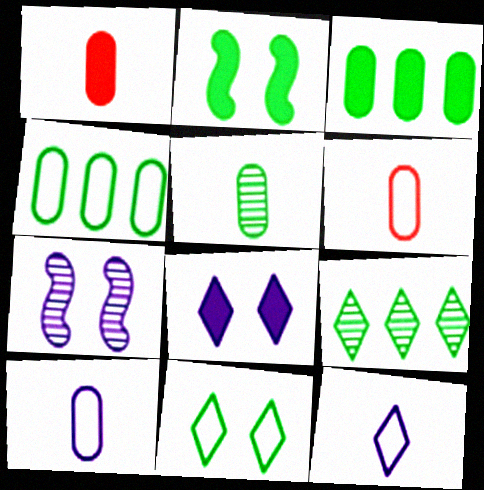[[1, 5, 10]]